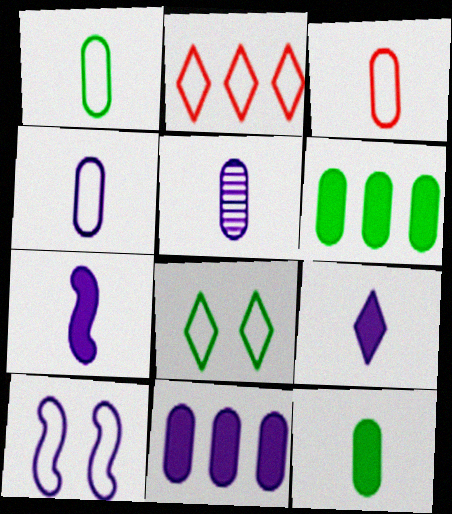[[1, 2, 10], 
[1, 3, 4], 
[3, 5, 12]]